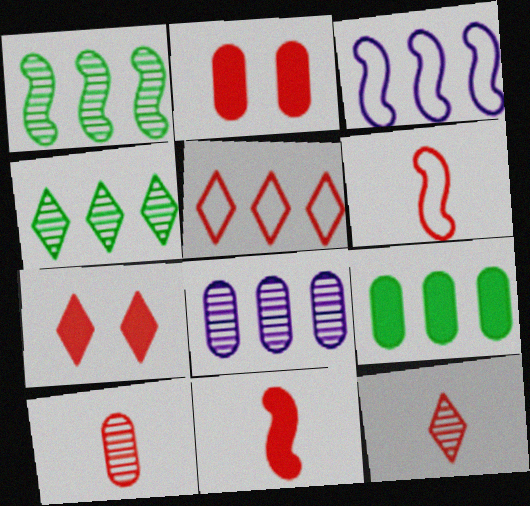[[5, 7, 12]]